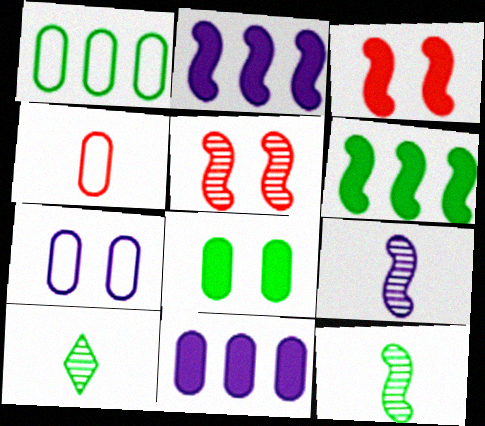[[1, 4, 7]]